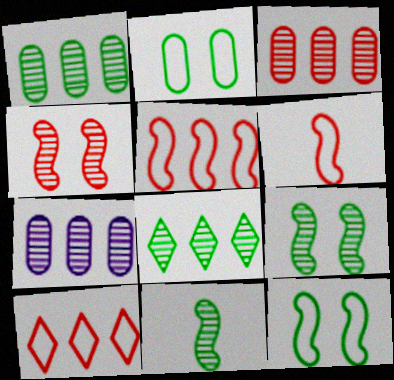[[1, 3, 7]]